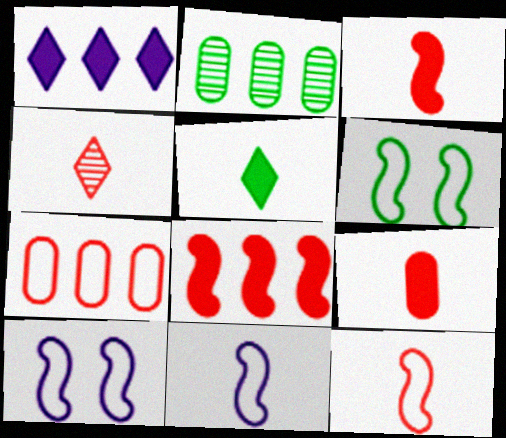[[2, 5, 6], 
[4, 9, 12]]